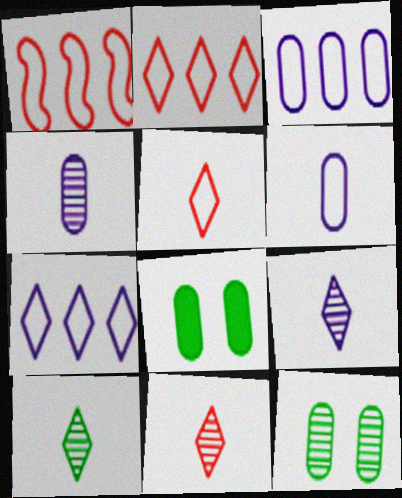[[1, 8, 9], 
[9, 10, 11]]